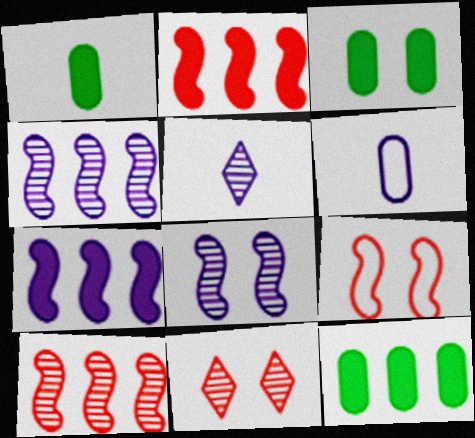[[1, 3, 12], 
[5, 9, 12]]